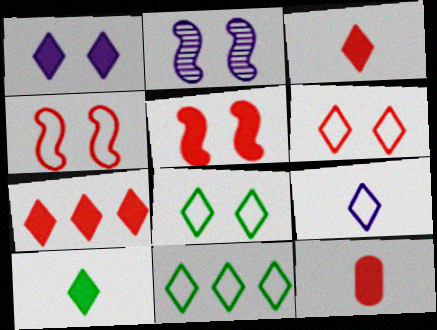[[1, 7, 10], 
[2, 11, 12], 
[5, 7, 12], 
[6, 9, 11]]